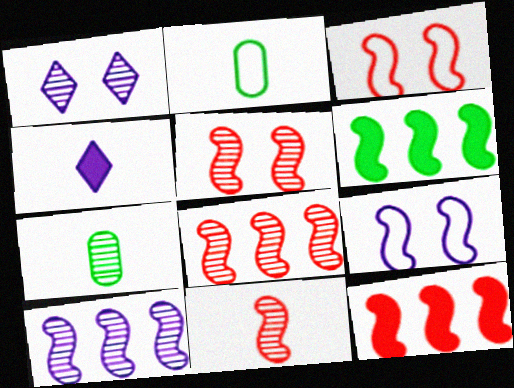[[1, 2, 12], 
[1, 7, 8], 
[2, 4, 11], 
[3, 11, 12], 
[5, 8, 11], 
[6, 9, 11]]